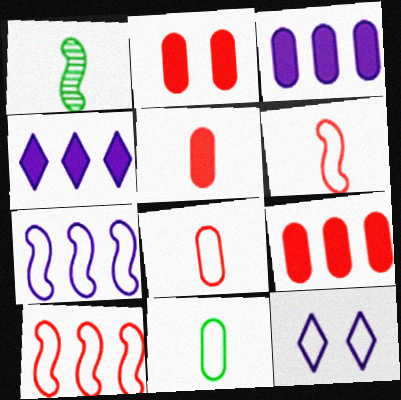[[1, 9, 12], 
[2, 5, 9], 
[10, 11, 12]]